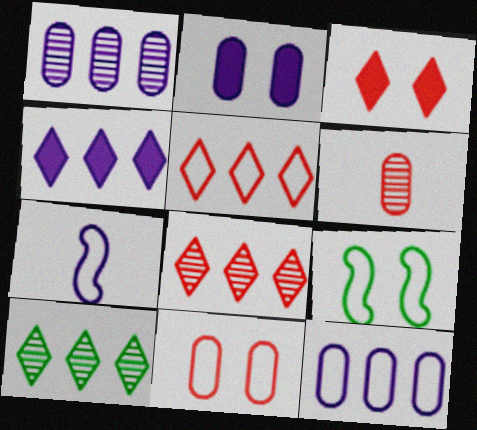[[4, 5, 10], 
[4, 6, 9]]